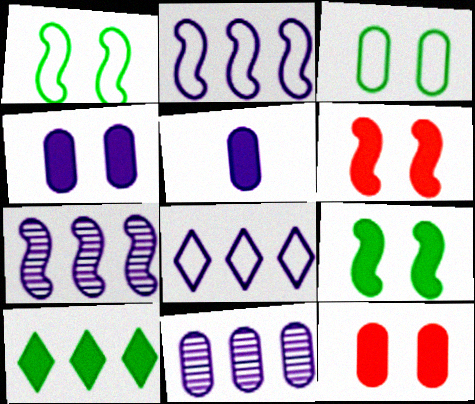[[5, 6, 10]]